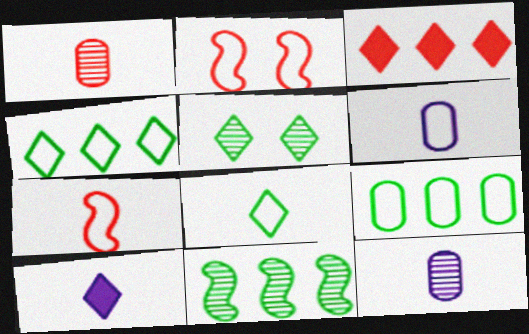[[1, 2, 3], 
[2, 4, 6], 
[6, 7, 8]]